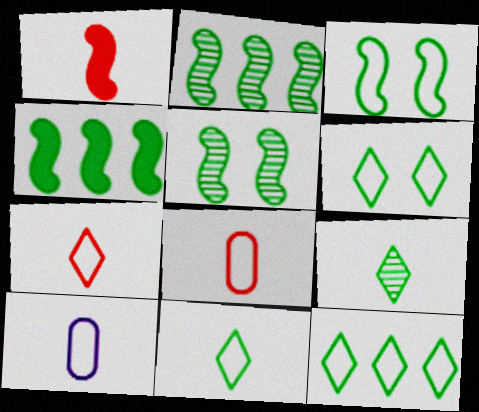[[1, 9, 10], 
[6, 11, 12]]